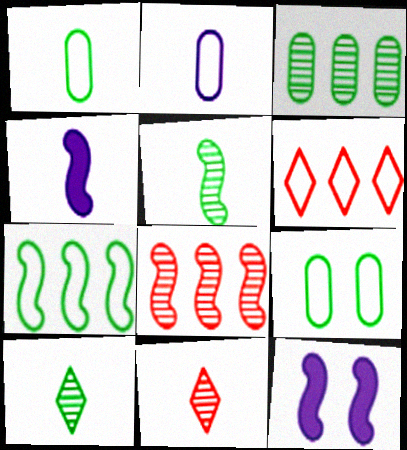[[1, 4, 11]]